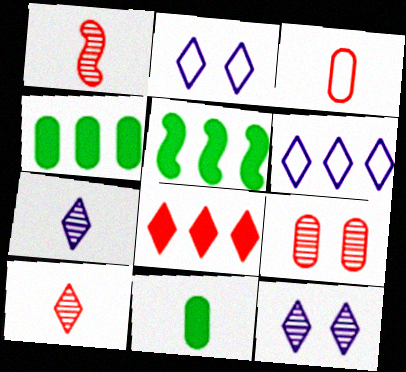[[1, 2, 4], 
[3, 5, 12]]